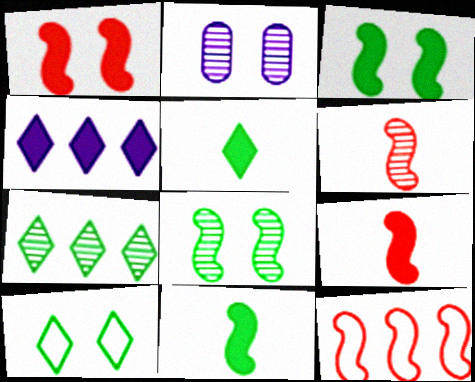[[1, 2, 10], 
[1, 6, 12], 
[2, 5, 12], 
[2, 6, 7], 
[5, 7, 10]]